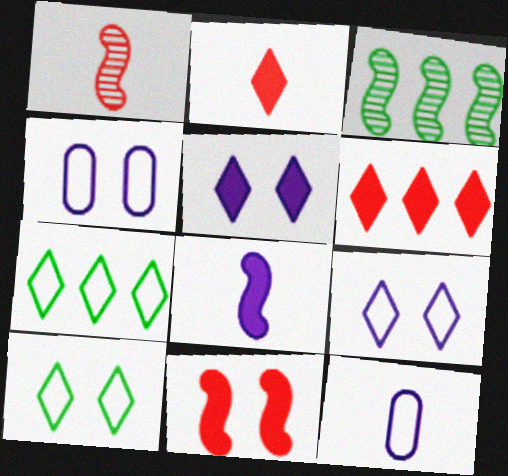[[2, 3, 4]]